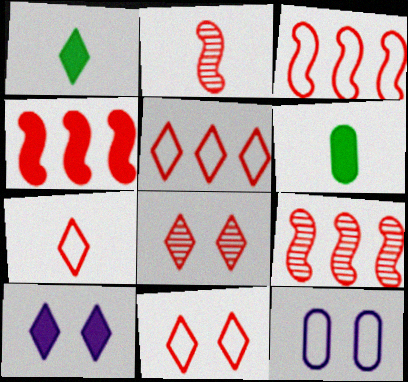[[1, 9, 12], 
[3, 4, 9], 
[4, 6, 10], 
[5, 7, 11]]